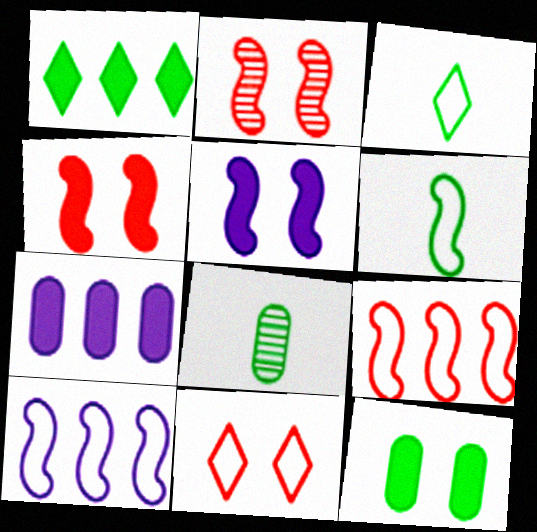[[2, 3, 7]]